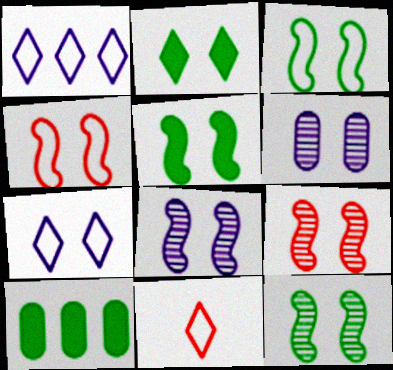[[2, 4, 6], 
[3, 5, 12], 
[4, 5, 8], 
[8, 9, 12], 
[8, 10, 11]]